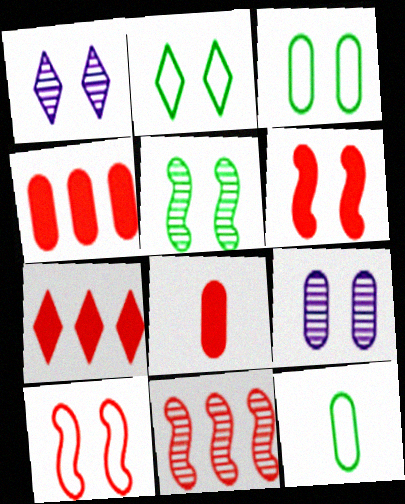[[1, 3, 6], 
[2, 6, 9], 
[4, 9, 12], 
[6, 7, 8]]